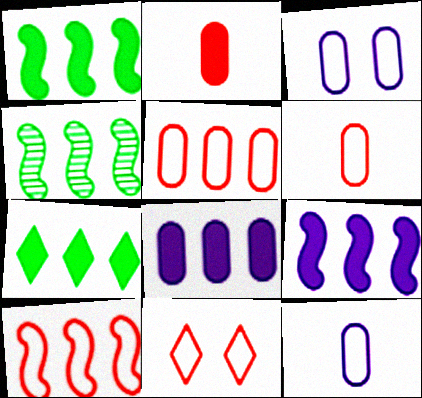[[4, 9, 10], 
[6, 10, 11]]